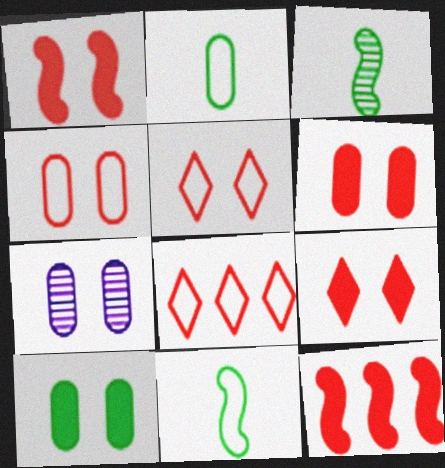[[1, 6, 9], 
[4, 7, 10]]